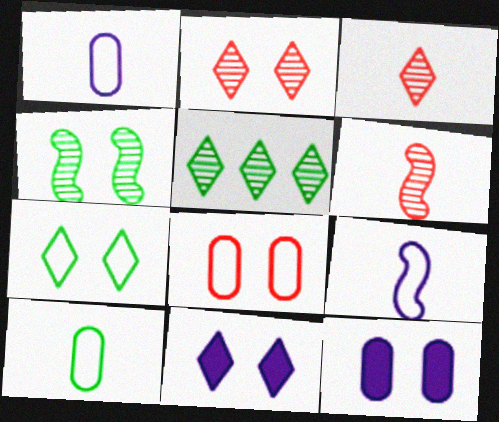[[2, 7, 11], 
[4, 8, 11]]